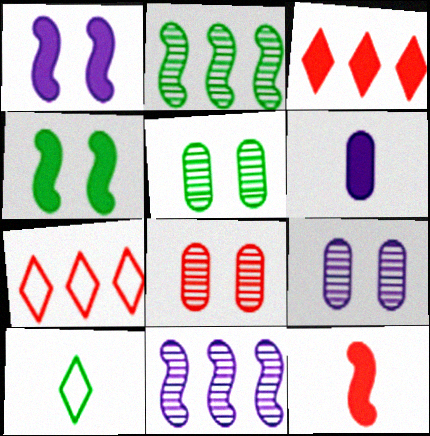[[3, 4, 6], 
[5, 8, 9], 
[7, 8, 12]]